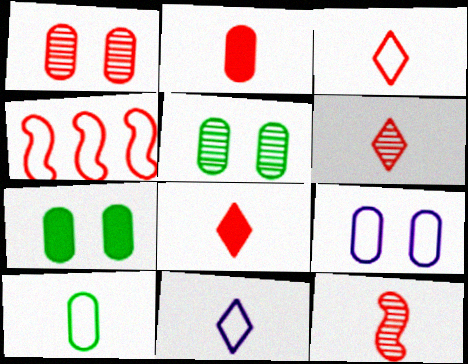[[1, 4, 8], 
[1, 7, 9], 
[2, 3, 12], 
[3, 6, 8]]